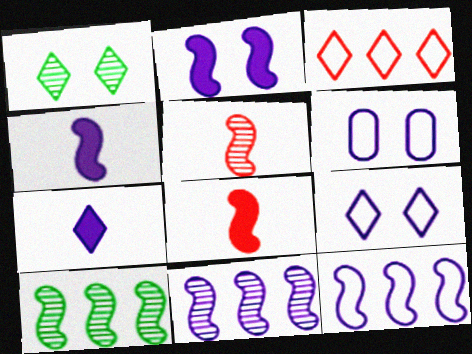[[1, 3, 7], 
[6, 7, 11]]